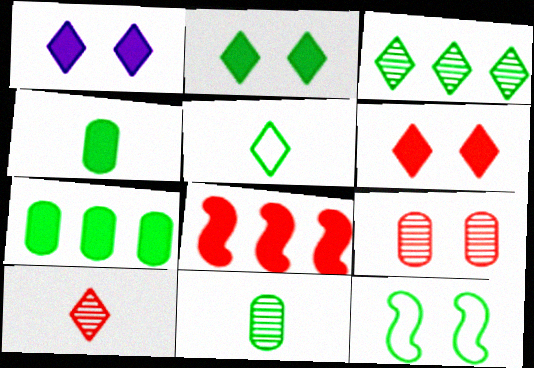[[1, 2, 6], 
[1, 4, 8], 
[1, 9, 12], 
[2, 3, 5], 
[3, 4, 12]]